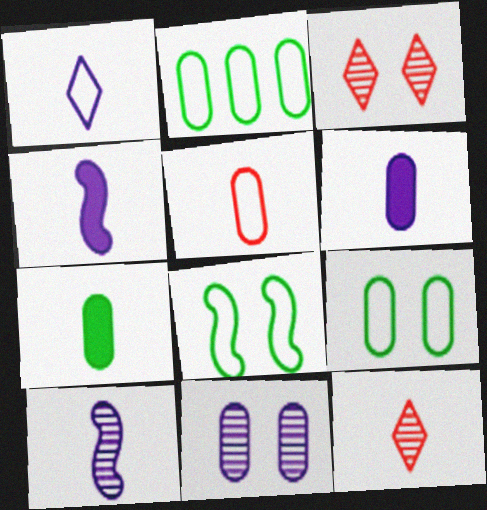[[1, 6, 10], 
[2, 3, 4]]